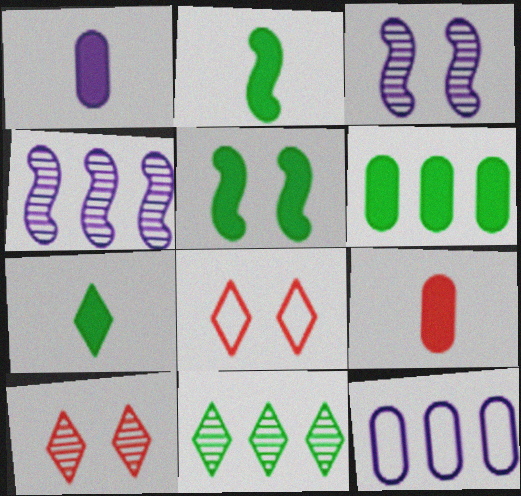[[2, 10, 12], 
[5, 6, 7]]